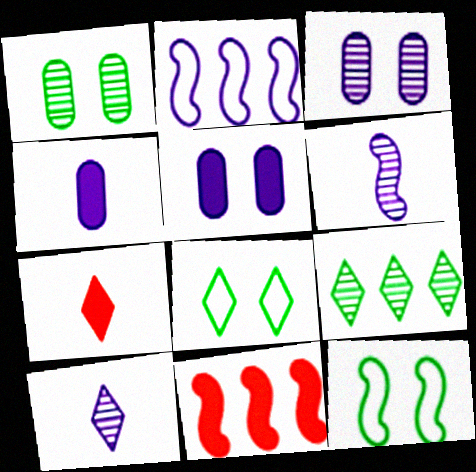[[1, 2, 7], 
[2, 5, 10], 
[6, 11, 12]]